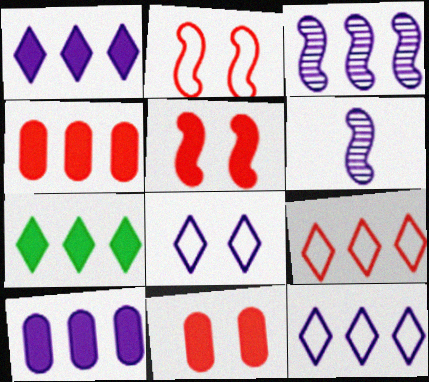[[3, 10, 12], 
[6, 8, 10]]